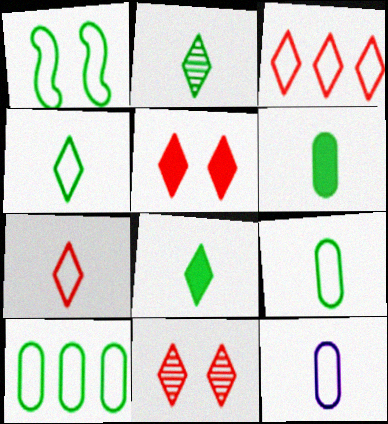[[1, 3, 12], 
[1, 4, 10], 
[2, 4, 8]]